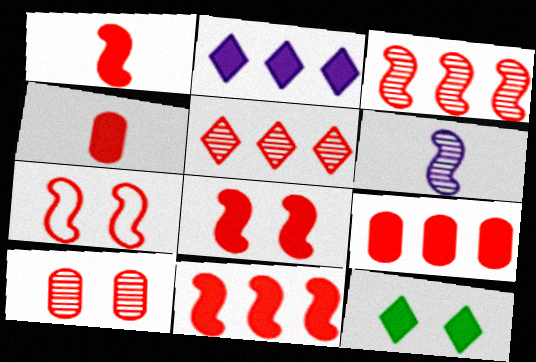[[1, 3, 7], 
[1, 8, 11], 
[4, 5, 7]]